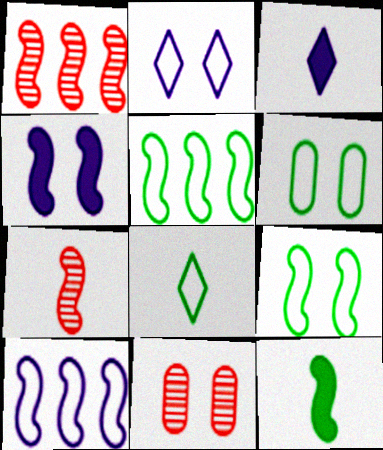[[1, 3, 6], 
[3, 5, 11], 
[4, 5, 7], 
[5, 6, 8]]